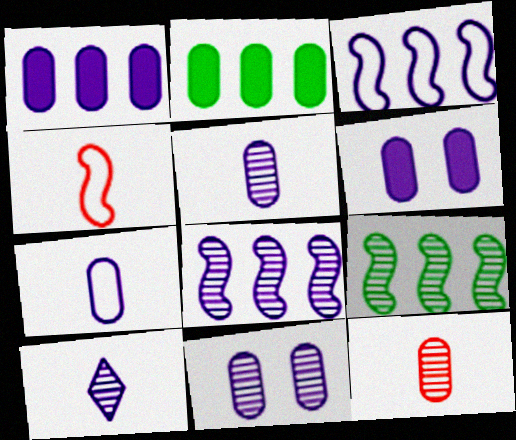[[1, 7, 11], 
[3, 6, 10], 
[8, 10, 11]]